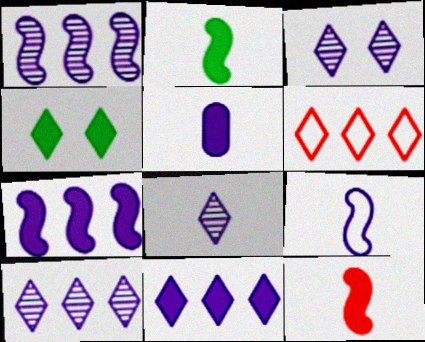[[3, 8, 10], 
[4, 6, 8], 
[5, 8, 9]]